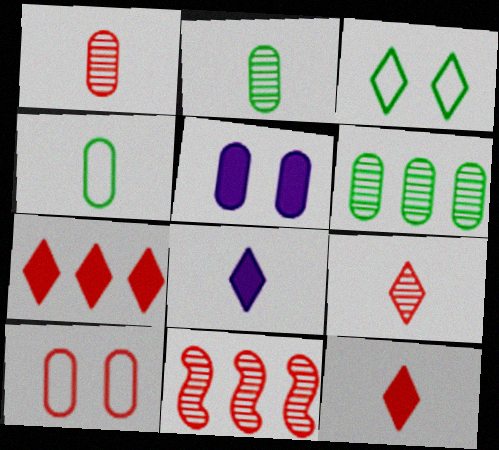[[10, 11, 12]]